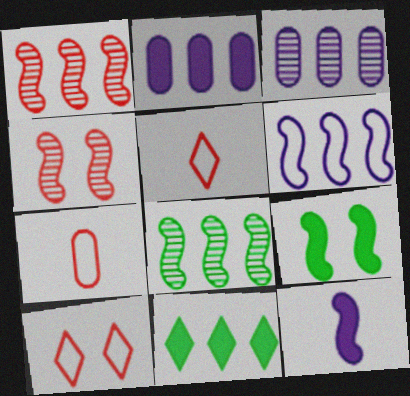[[3, 5, 9]]